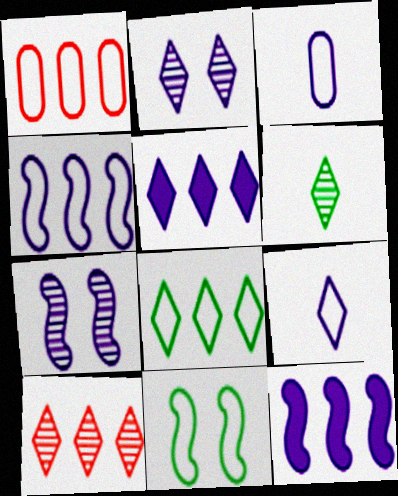[[1, 4, 8], 
[1, 9, 11], 
[2, 3, 12], 
[2, 5, 9], 
[2, 6, 10], 
[3, 5, 7], 
[5, 8, 10]]